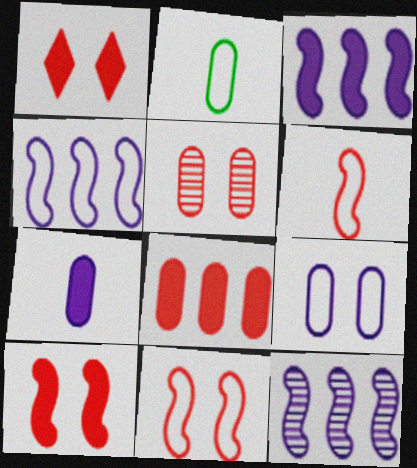[[1, 2, 12], 
[1, 5, 11], 
[3, 4, 12]]